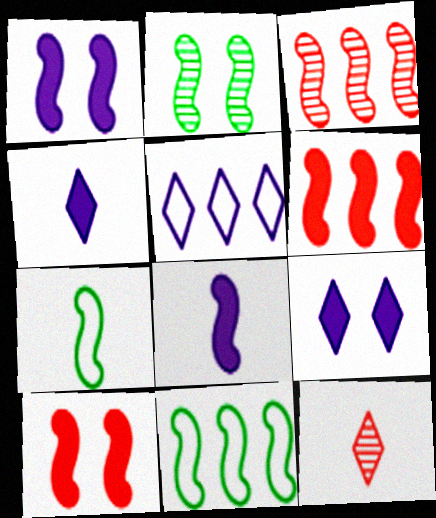[[1, 3, 7]]